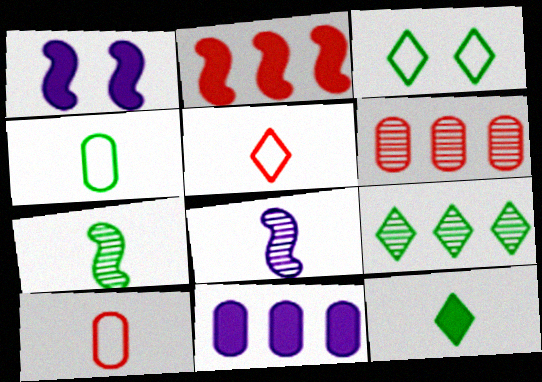[[1, 9, 10], 
[3, 9, 12], 
[4, 7, 12], 
[8, 10, 12]]